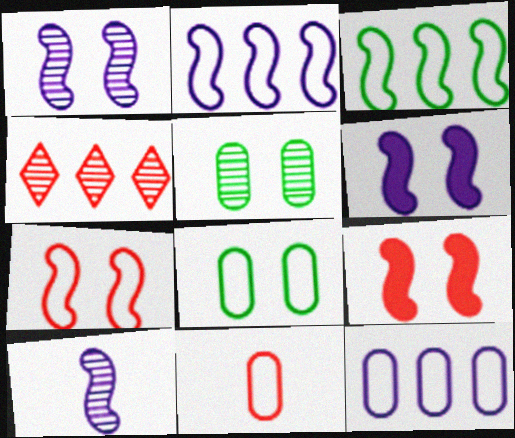[[2, 6, 10], 
[3, 9, 10], 
[4, 5, 10], 
[4, 9, 11], 
[8, 11, 12]]